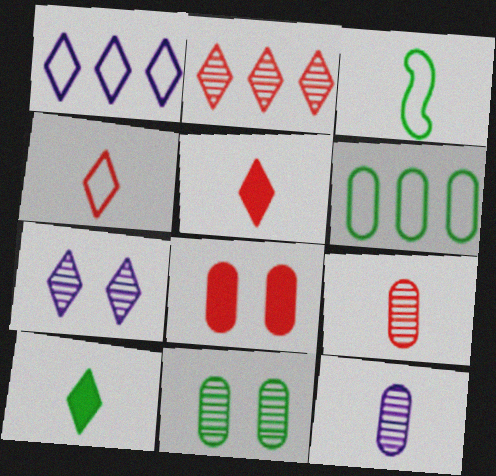[[3, 5, 12], 
[6, 8, 12]]